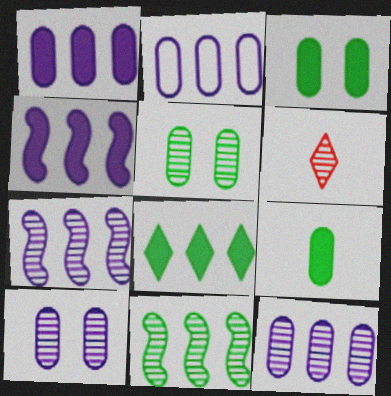[[1, 2, 12], 
[5, 6, 7], 
[6, 10, 11]]